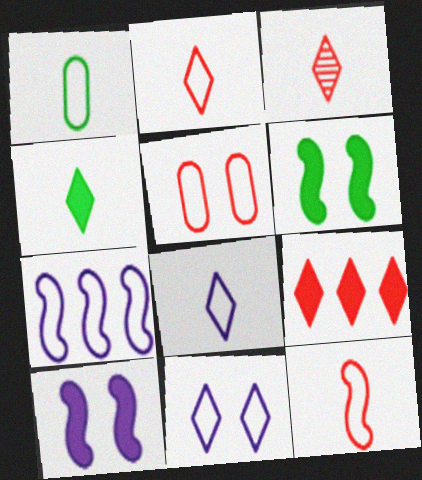[[1, 8, 12], 
[3, 4, 8]]